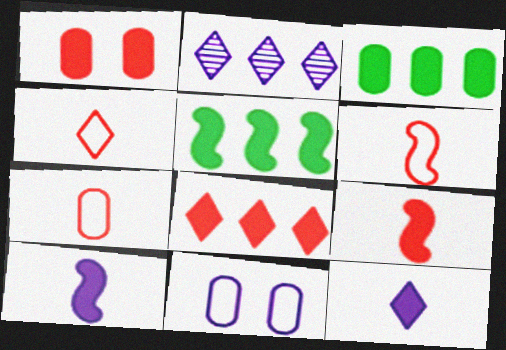[[1, 5, 12], 
[1, 8, 9], 
[2, 10, 11], 
[4, 6, 7]]